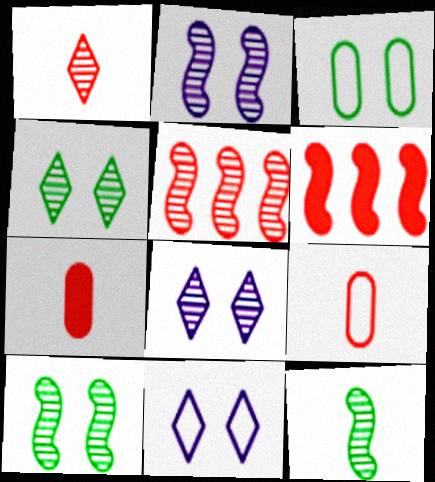[[2, 5, 12]]